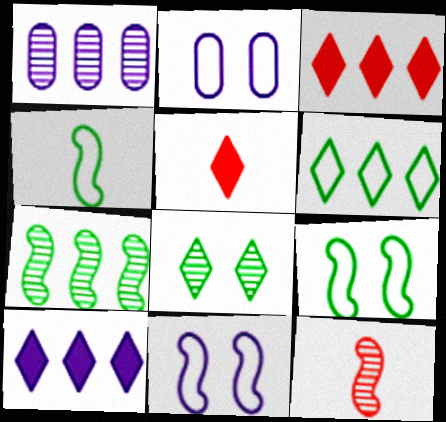[[1, 5, 9], 
[1, 8, 12], 
[2, 5, 7]]